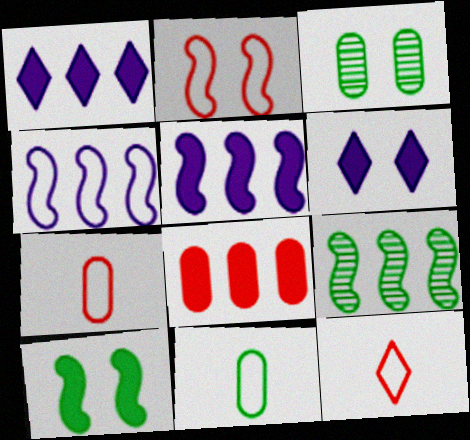[[2, 3, 6], 
[3, 5, 12], 
[6, 7, 9]]